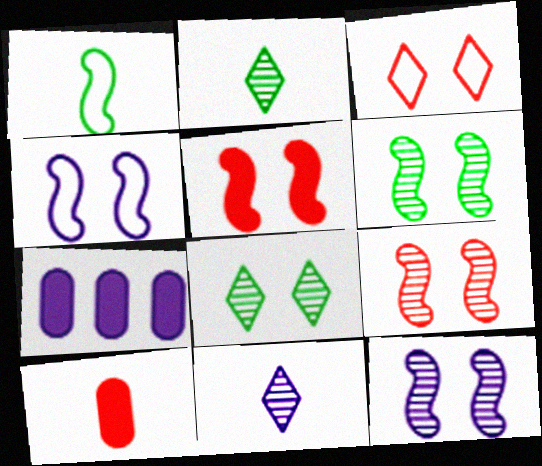[[1, 10, 11], 
[4, 5, 6], 
[4, 7, 11], 
[6, 9, 12]]